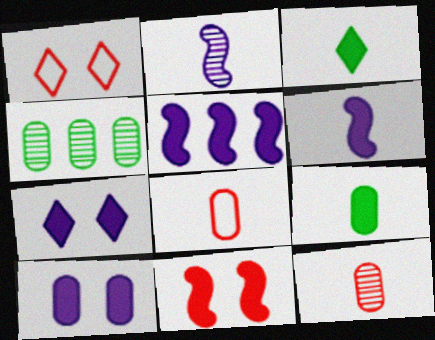[[1, 4, 6], 
[2, 3, 8], 
[4, 8, 10]]